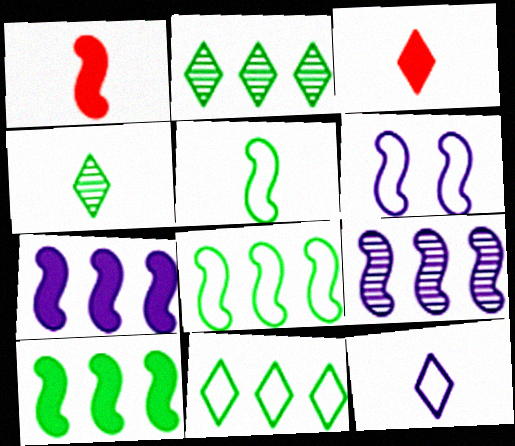[[3, 4, 12]]